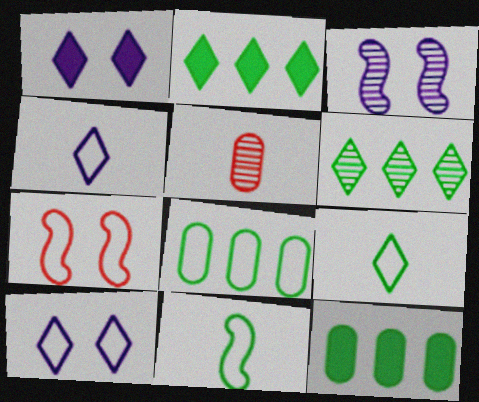[[3, 5, 6], 
[4, 7, 8]]